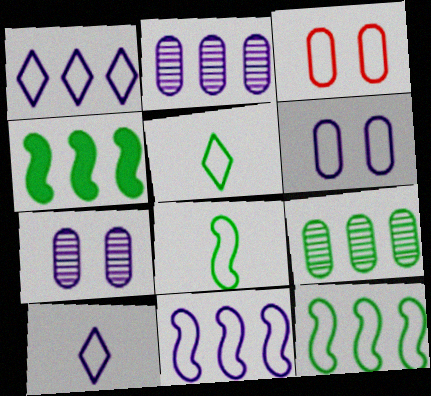[[1, 3, 8], 
[3, 5, 11], 
[3, 10, 12], 
[6, 10, 11]]